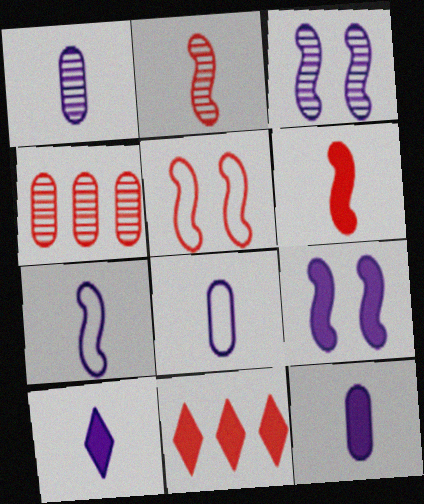[[1, 7, 10], 
[1, 8, 12]]